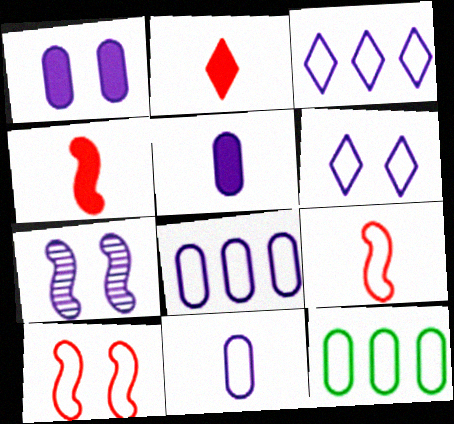[[1, 6, 7], 
[2, 7, 12], 
[3, 5, 7], 
[6, 9, 12]]